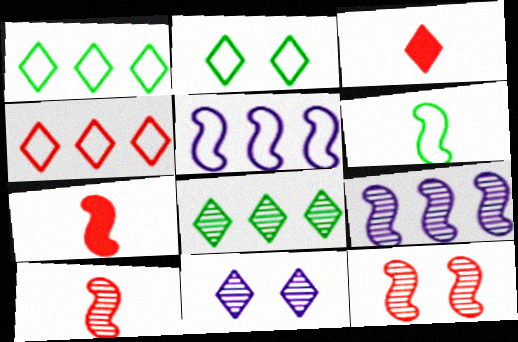[[1, 3, 11]]